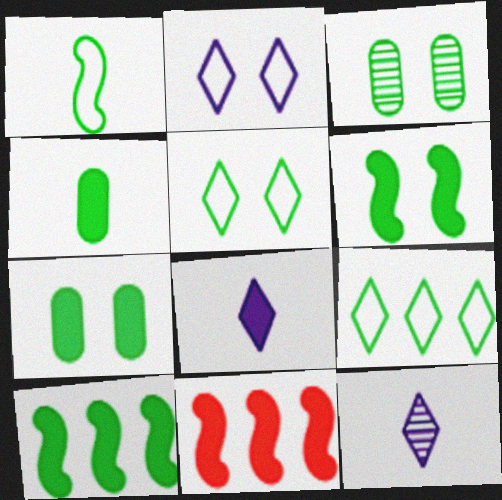[[3, 5, 6], 
[7, 8, 11]]